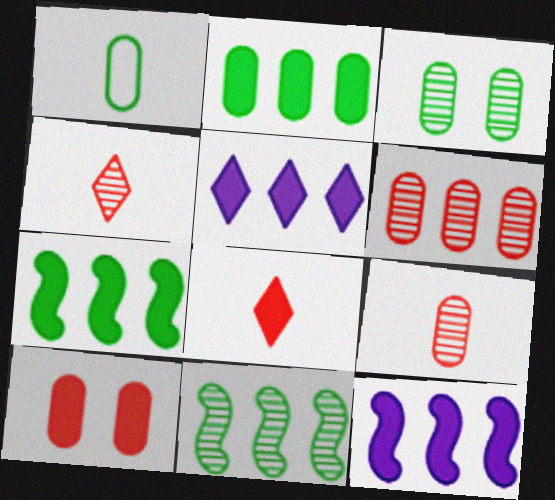[[1, 2, 3]]